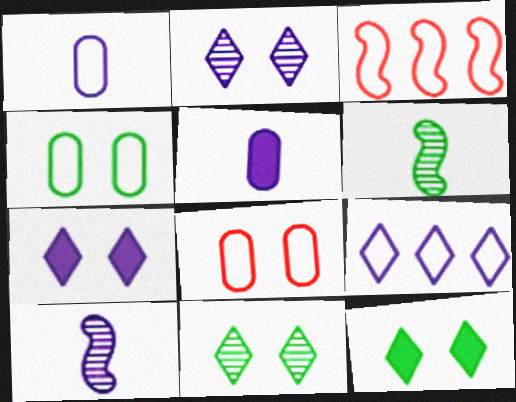[[3, 5, 11]]